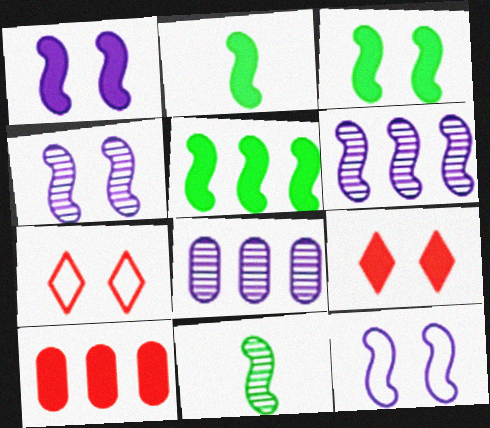[[1, 4, 12], 
[2, 3, 5], 
[2, 7, 8]]